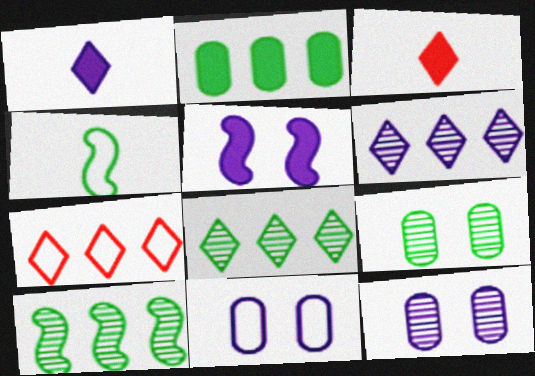[[2, 3, 5], 
[3, 10, 11], 
[4, 7, 11]]